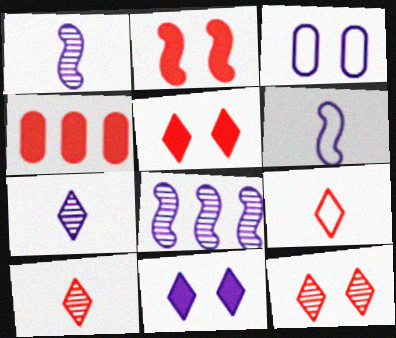[]